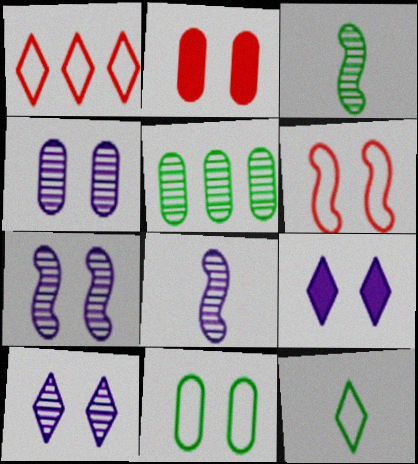[[2, 4, 11], 
[4, 7, 10]]